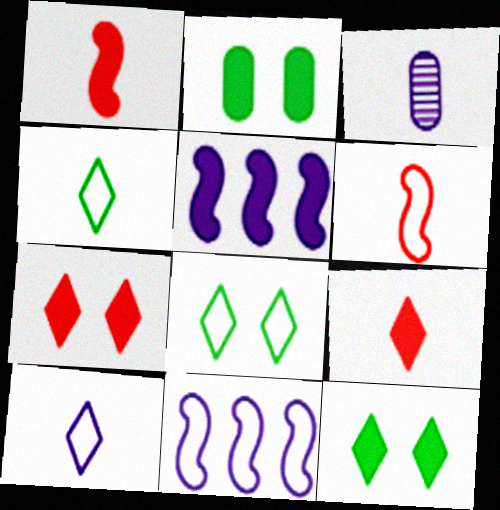[[1, 3, 4], 
[2, 5, 9]]